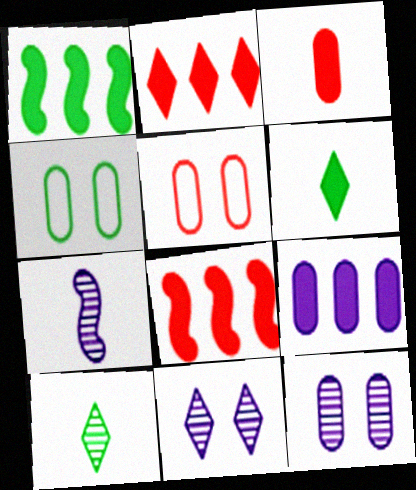[[1, 2, 9], 
[1, 4, 10], 
[2, 4, 7]]